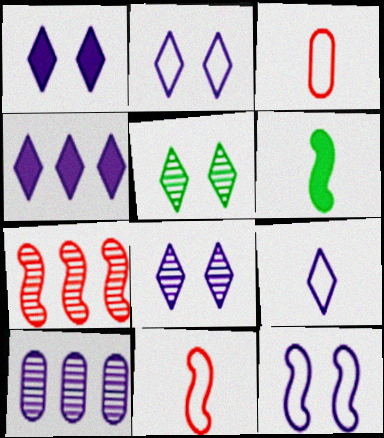[[1, 2, 8], 
[4, 8, 9], 
[6, 7, 12]]